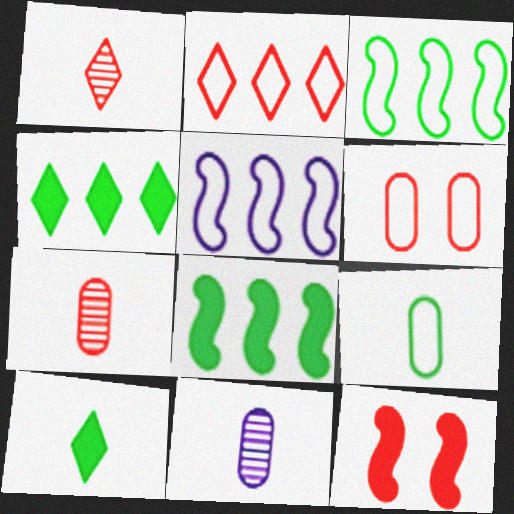[[2, 7, 12]]